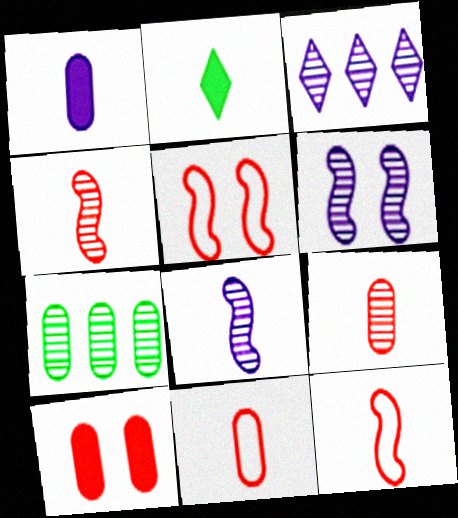[[2, 8, 11]]